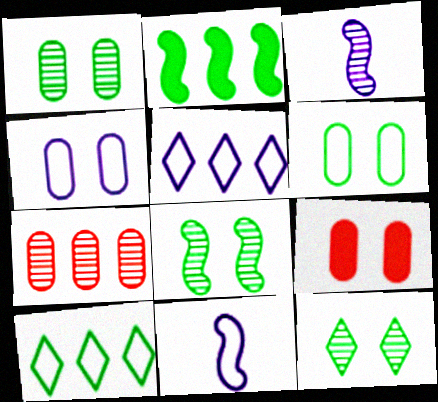[[1, 4, 9], 
[1, 8, 12], 
[2, 5, 7], 
[3, 7, 12], 
[3, 9, 10], 
[4, 5, 11]]